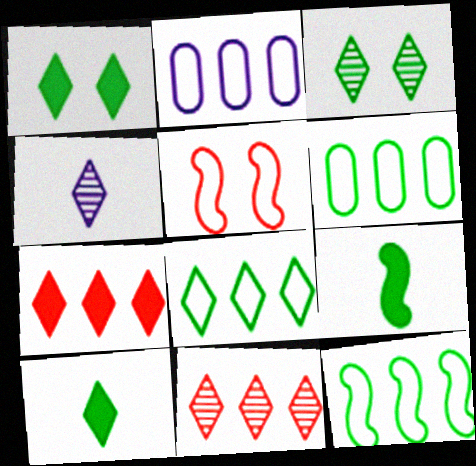[[3, 4, 11], 
[3, 6, 9], 
[3, 8, 10], 
[6, 8, 12]]